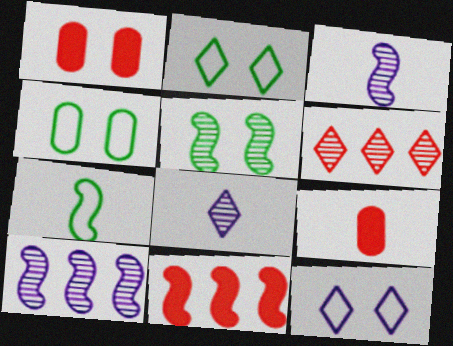[[1, 5, 12], 
[2, 9, 10], 
[4, 8, 11], 
[7, 8, 9]]